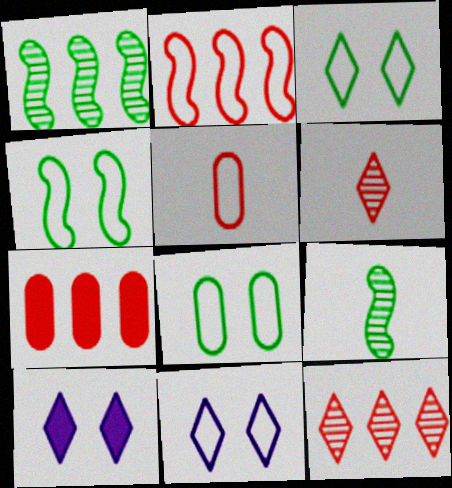[[1, 5, 10], 
[2, 7, 12], 
[3, 4, 8], 
[7, 9, 11]]